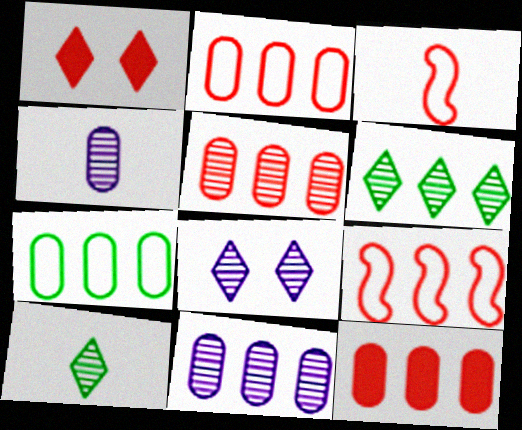[[1, 3, 5], 
[2, 5, 12], 
[7, 11, 12]]